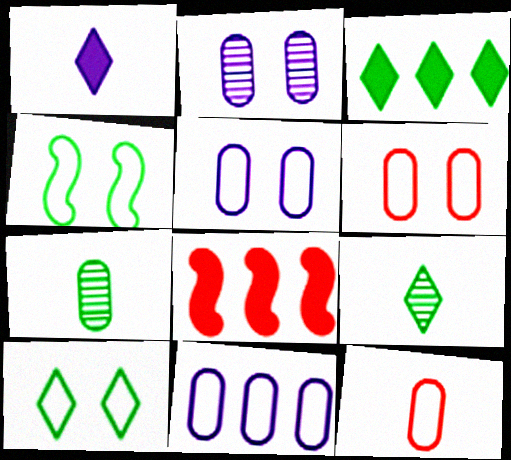[[3, 4, 7], 
[3, 9, 10], 
[5, 8, 9]]